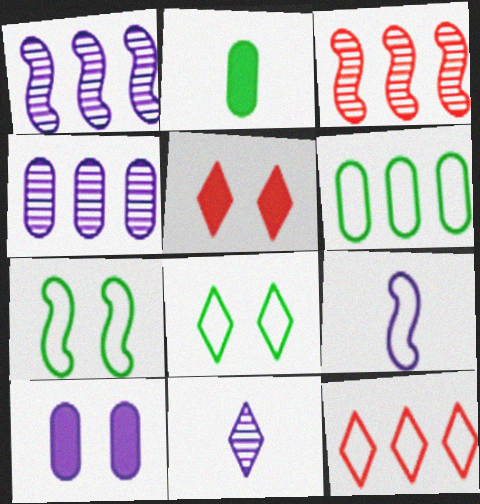[]